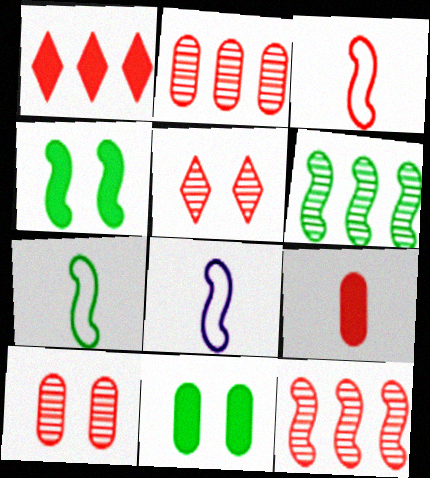[[1, 3, 10], 
[3, 7, 8], 
[4, 6, 7], 
[4, 8, 12]]